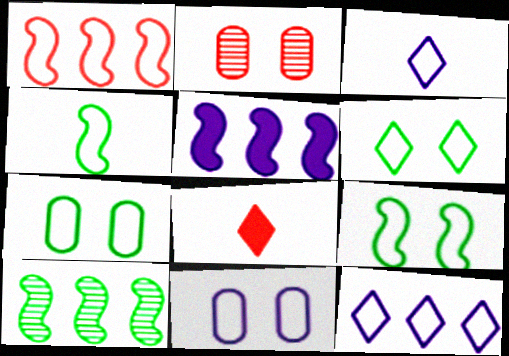[[1, 2, 8], 
[1, 3, 7], 
[1, 5, 10], 
[6, 7, 9], 
[8, 10, 11]]